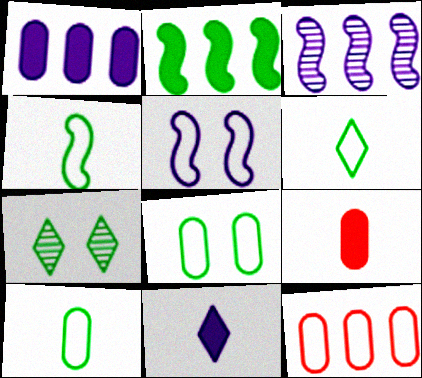[[2, 7, 10], 
[4, 6, 10], 
[5, 6, 12]]